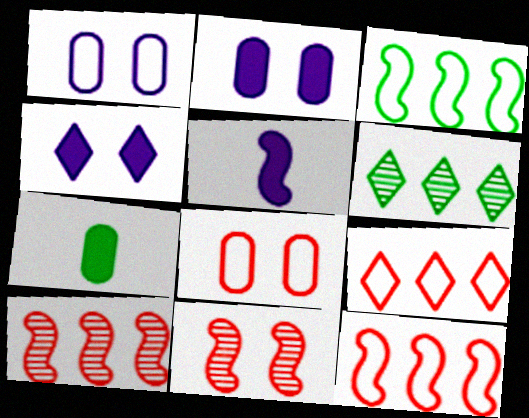[[3, 5, 11], 
[5, 6, 8]]